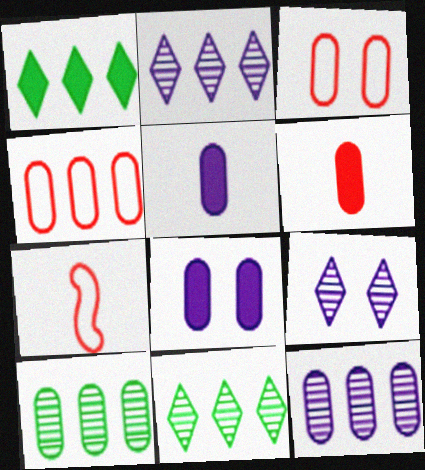[[3, 5, 10], 
[7, 8, 11]]